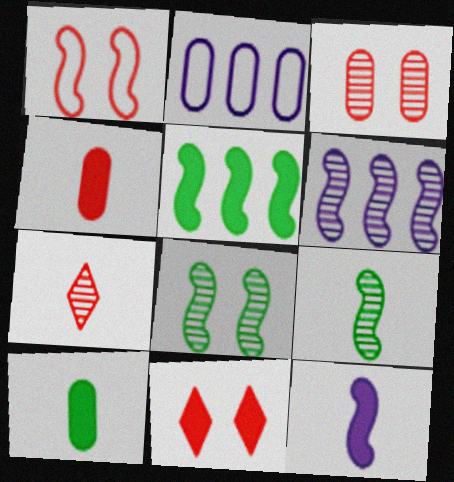[[1, 3, 11], 
[2, 3, 10], 
[2, 9, 11]]